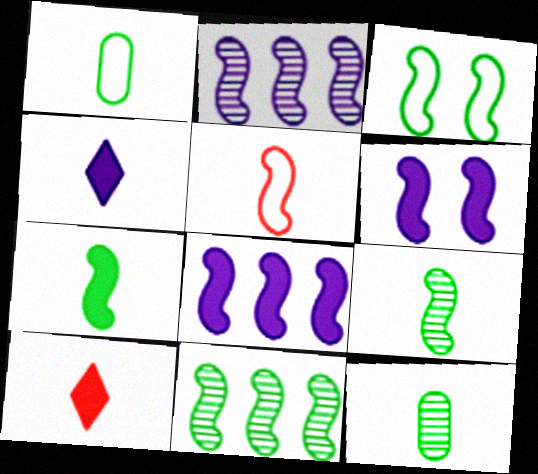[[3, 7, 11], 
[4, 5, 12], 
[5, 6, 11]]